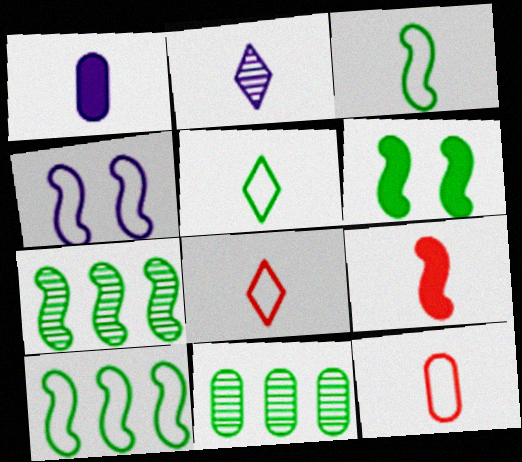[[3, 6, 7], 
[4, 7, 9], 
[5, 6, 11]]